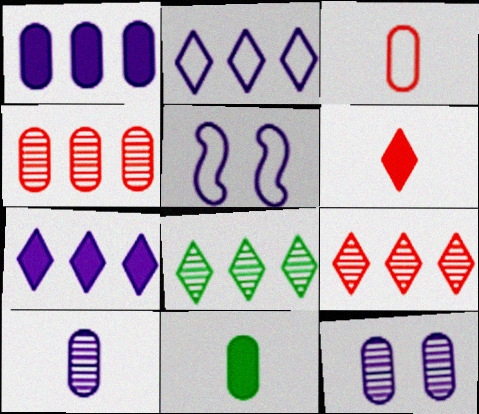[[3, 10, 11], 
[5, 7, 10], 
[5, 9, 11]]